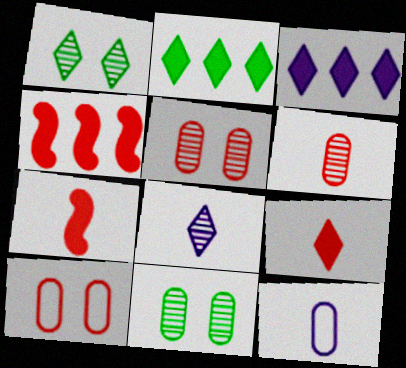[[1, 4, 12]]